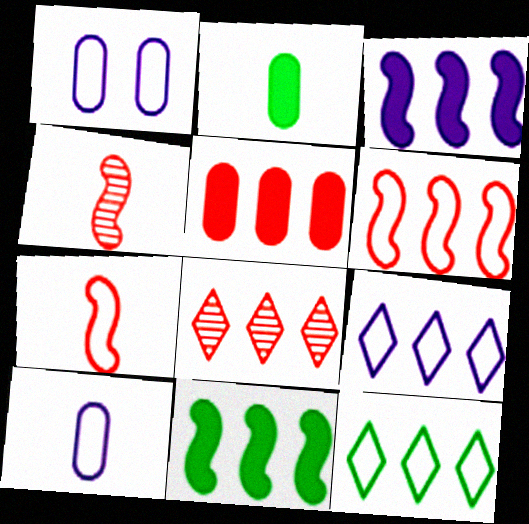[[1, 7, 12], 
[5, 6, 8]]